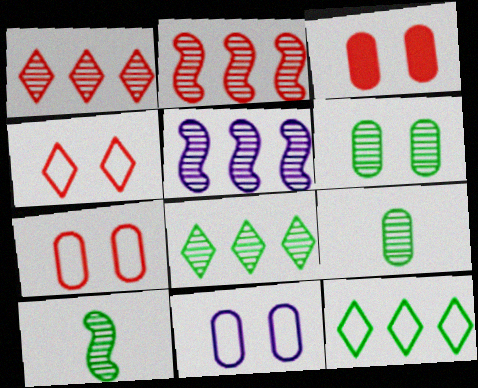[[3, 6, 11], 
[6, 8, 10]]